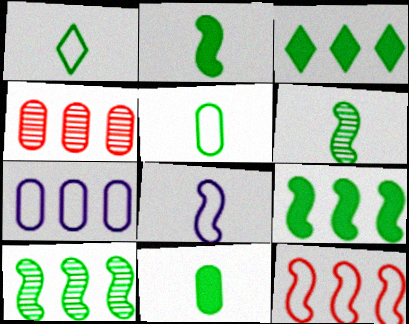[[1, 6, 11]]